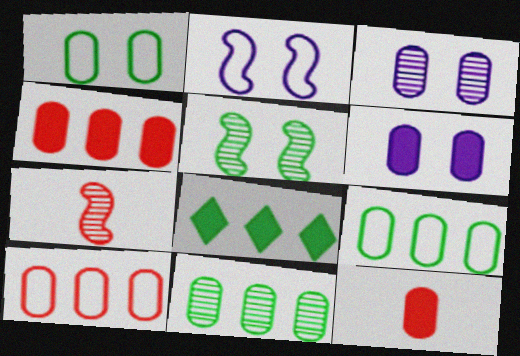[[3, 9, 12]]